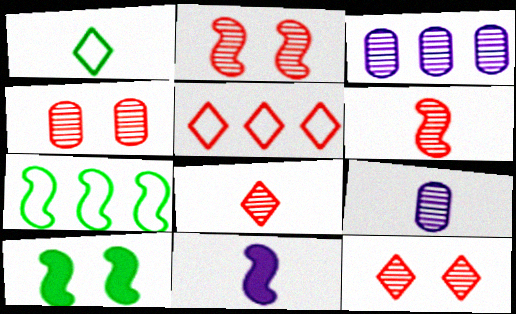[[2, 4, 12], 
[2, 7, 11], 
[5, 9, 10]]